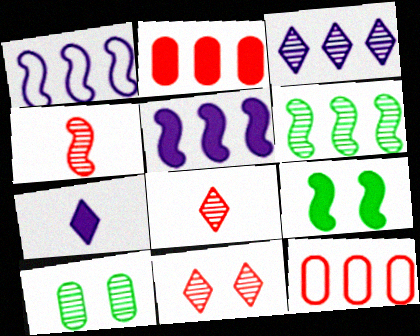[[1, 4, 9], 
[2, 7, 9], 
[3, 4, 10]]